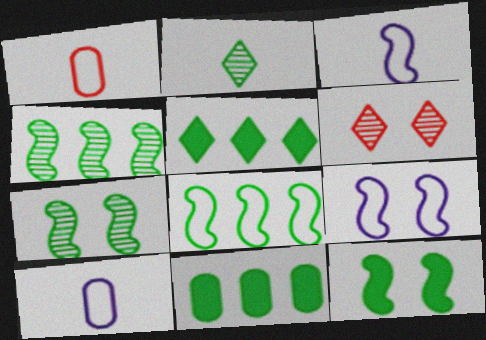[[3, 6, 11]]